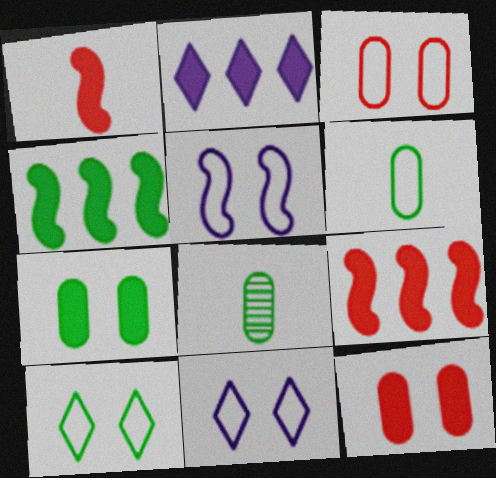[[1, 2, 7], 
[3, 5, 10], 
[4, 8, 10], 
[8, 9, 11]]